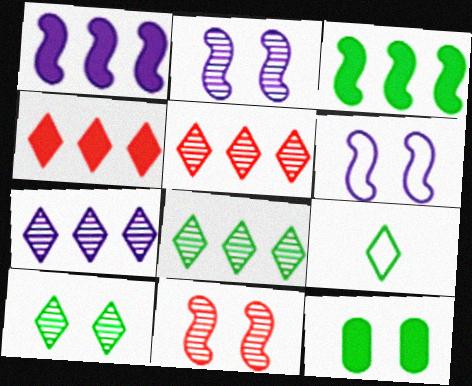[[5, 7, 8]]